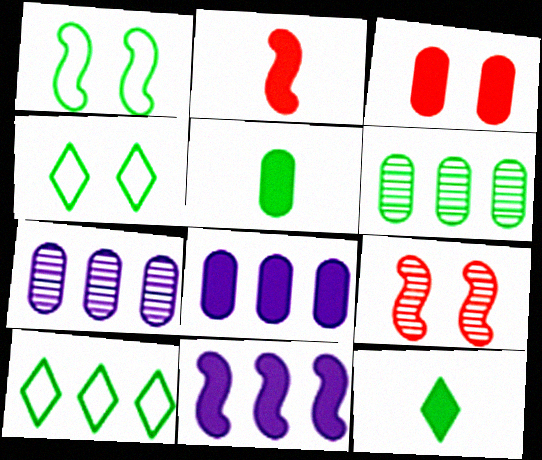[[1, 6, 12], 
[2, 4, 7], 
[3, 5, 8], 
[3, 11, 12]]